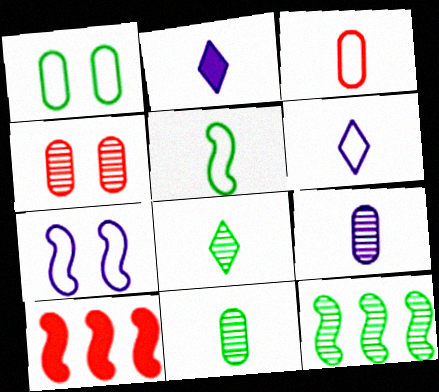[[3, 5, 6]]